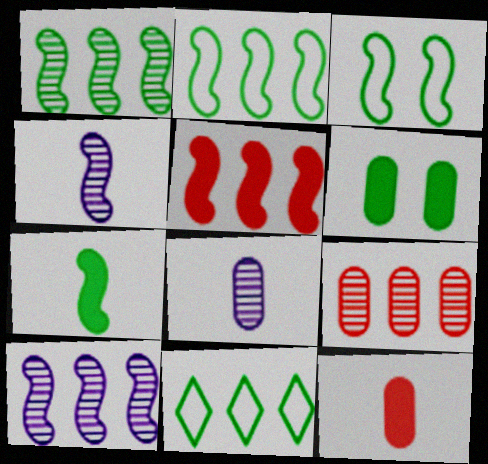[[1, 3, 7], 
[2, 5, 10], 
[3, 4, 5]]